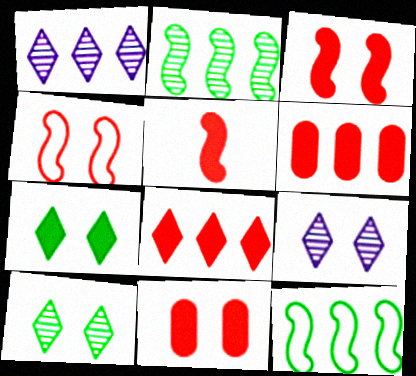[[1, 6, 12], 
[5, 8, 11]]